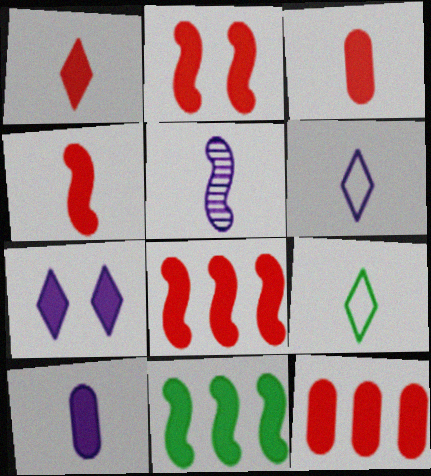[[1, 2, 12], 
[1, 3, 4], 
[2, 4, 8], 
[3, 5, 9], 
[3, 7, 11], 
[5, 6, 10]]